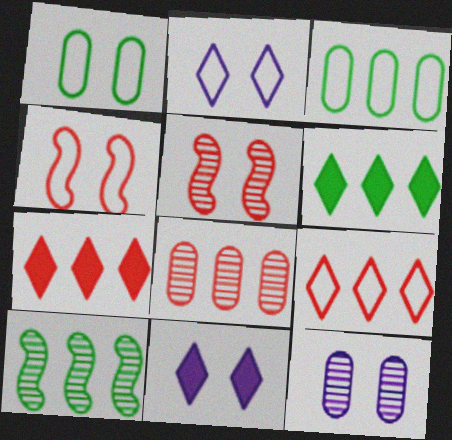[[1, 2, 4], 
[1, 5, 11], 
[3, 6, 10]]